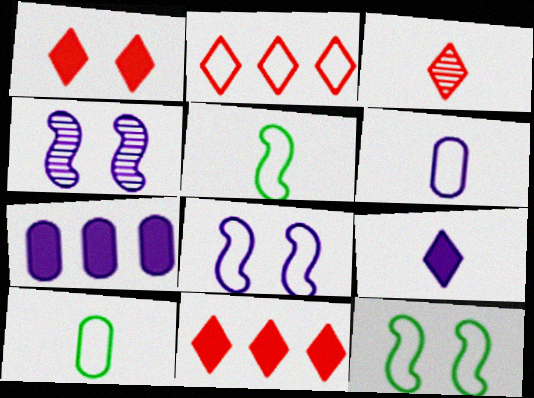[[1, 2, 3], 
[2, 6, 12], 
[2, 8, 10], 
[3, 7, 12], 
[4, 10, 11]]